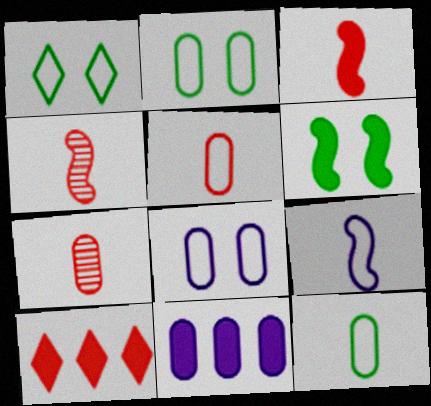[[1, 4, 11], 
[2, 7, 11]]